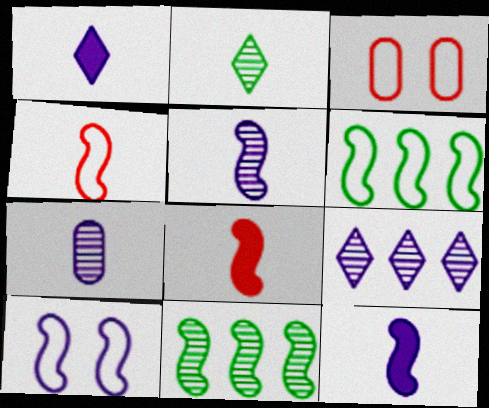[[1, 3, 11], 
[4, 6, 10], 
[8, 10, 11]]